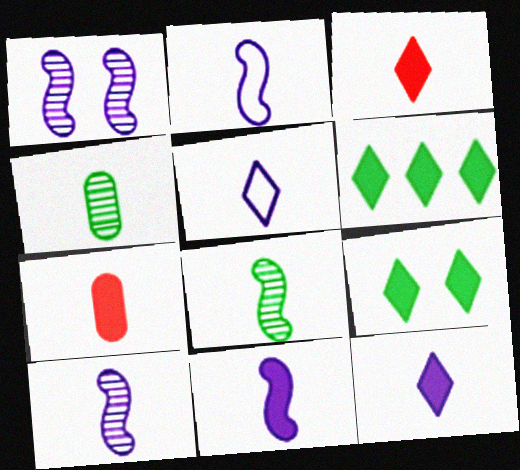[[2, 3, 4], 
[2, 10, 11], 
[5, 7, 8]]